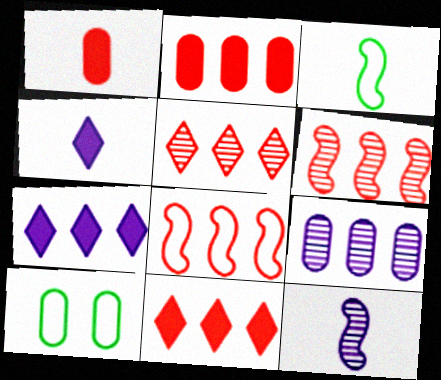[[1, 9, 10], 
[2, 5, 8], 
[4, 6, 10], 
[10, 11, 12]]